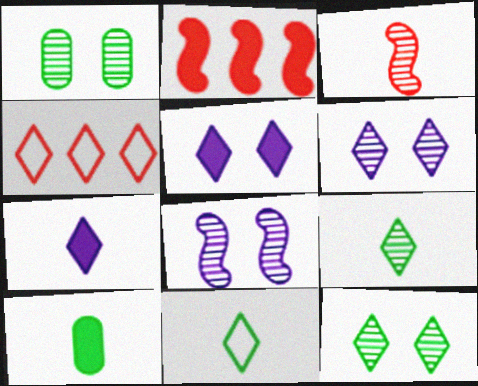[[2, 5, 10], 
[4, 5, 9], 
[4, 7, 12], 
[4, 8, 10]]